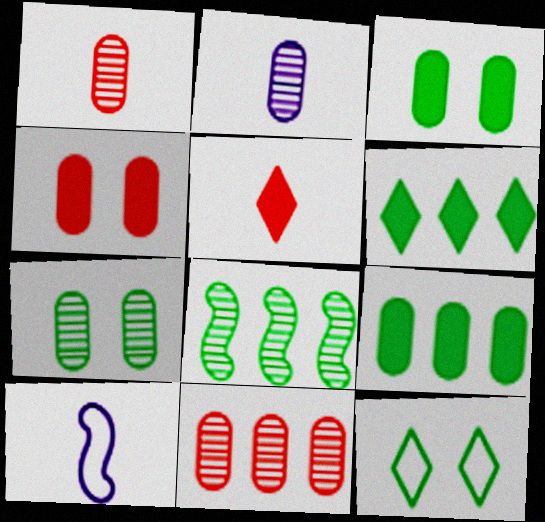[[2, 7, 11]]